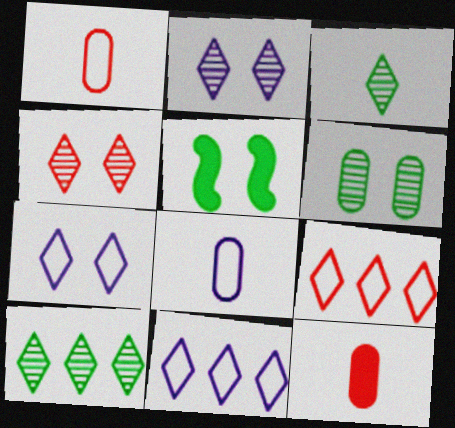[]